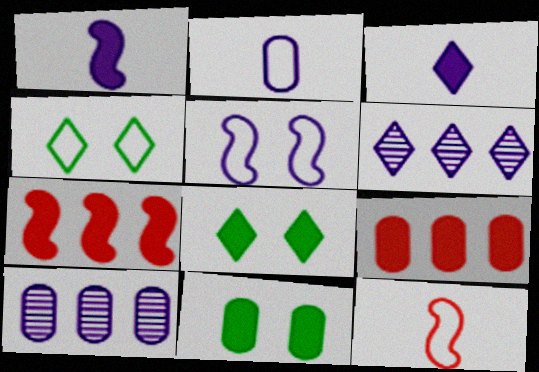[[1, 8, 9], 
[3, 5, 10], 
[3, 7, 11], 
[6, 11, 12], 
[8, 10, 12]]